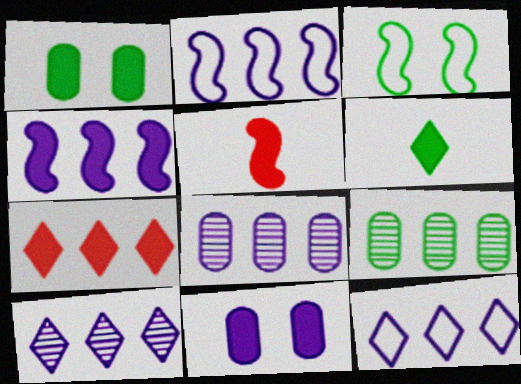[[2, 7, 9], 
[3, 6, 9], 
[4, 8, 12]]